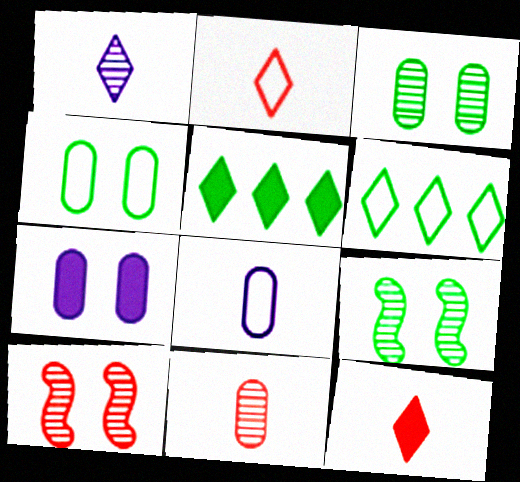[[5, 8, 10]]